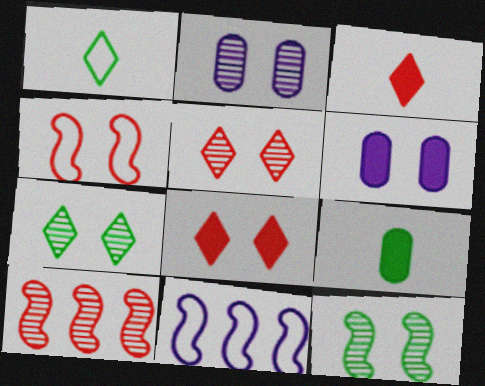[[1, 6, 10], 
[2, 5, 12], 
[4, 6, 7], 
[5, 9, 11]]